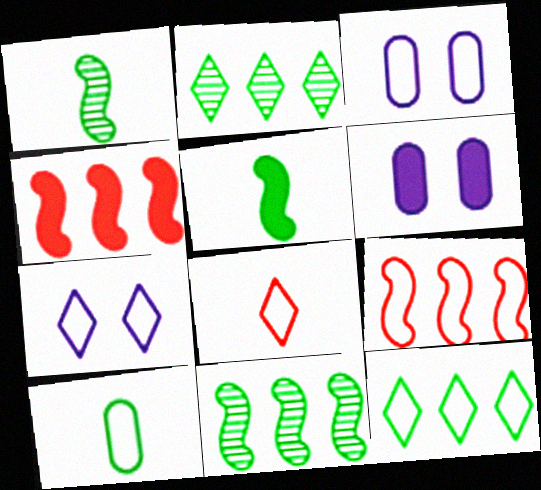[[6, 8, 11], 
[7, 8, 12], 
[7, 9, 10]]